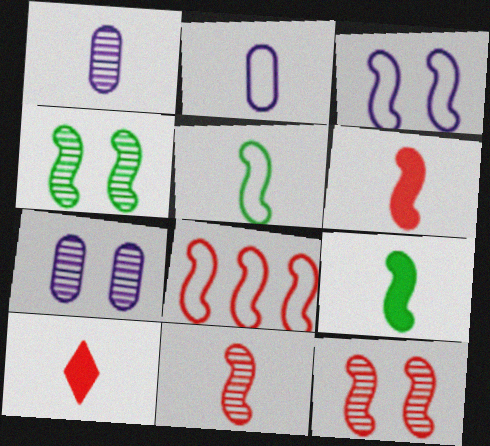[[1, 5, 10], 
[3, 5, 8], 
[6, 8, 12]]